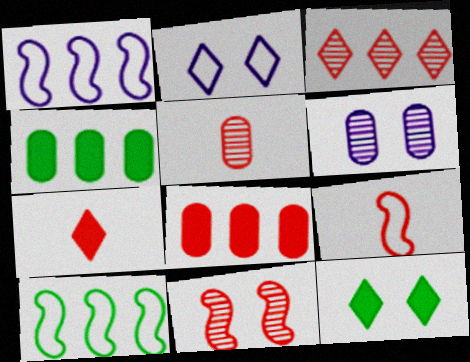[[1, 3, 4], 
[1, 5, 12], 
[3, 5, 11], 
[5, 7, 9], 
[6, 7, 10]]